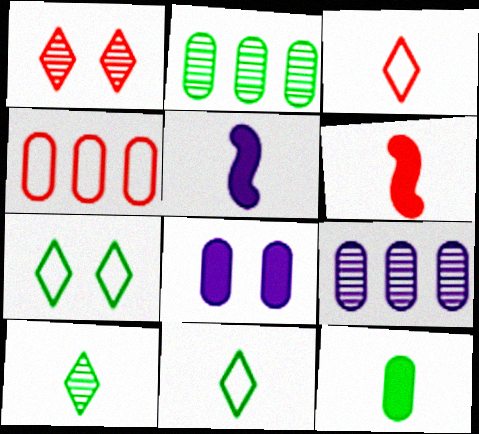[[1, 4, 6], 
[6, 7, 9]]